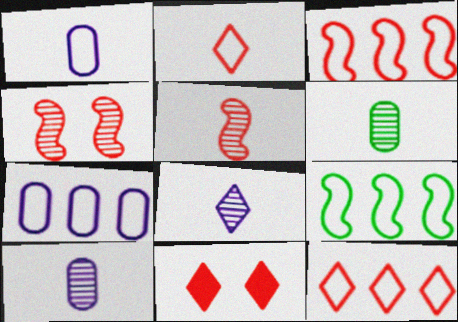[[5, 6, 8], 
[7, 9, 12], 
[9, 10, 11]]